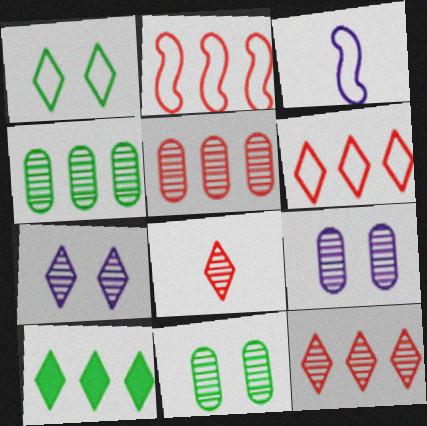[]